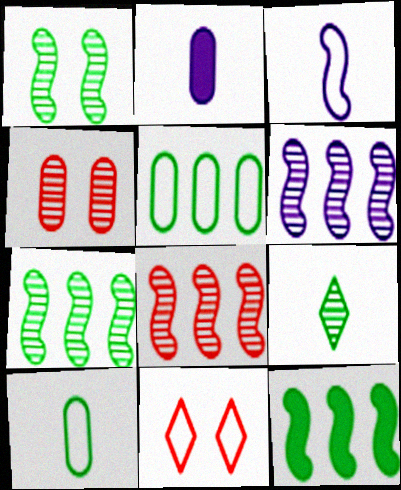[[2, 4, 5], 
[2, 7, 11], 
[3, 5, 11], 
[4, 6, 9], 
[6, 7, 8]]